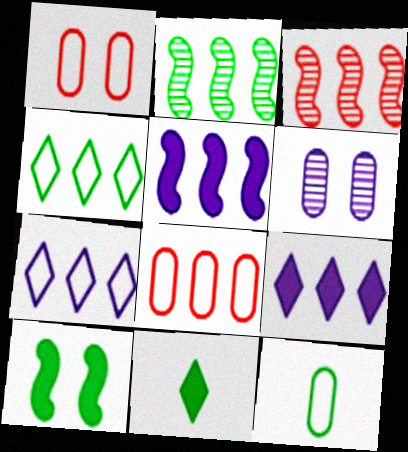[[2, 8, 9]]